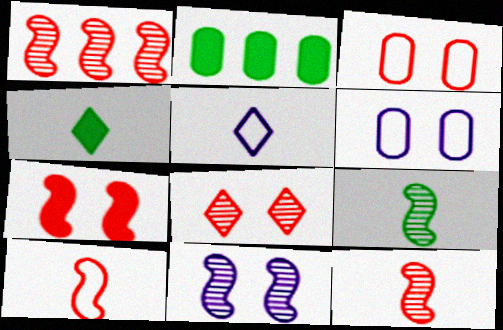[[1, 4, 6], 
[1, 7, 10], 
[1, 9, 11], 
[3, 7, 8]]